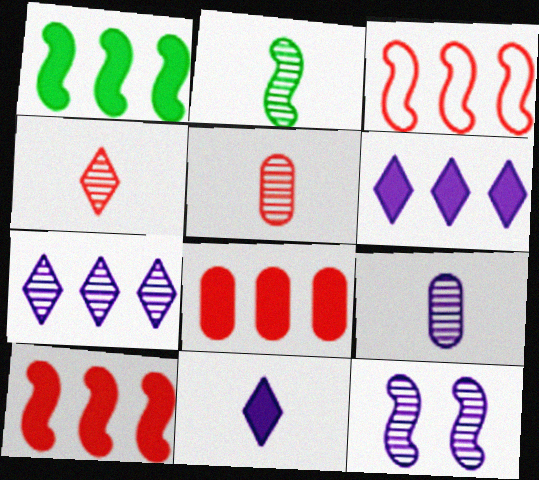[[1, 6, 8], 
[2, 4, 9], 
[7, 9, 12]]